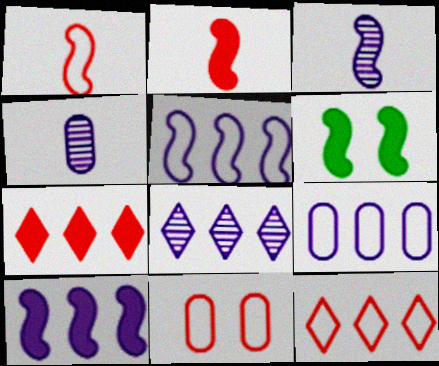[[1, 11, 12], 
[2, 6, 10], 
[4, 6, 12], 
[8, 9, 10]]